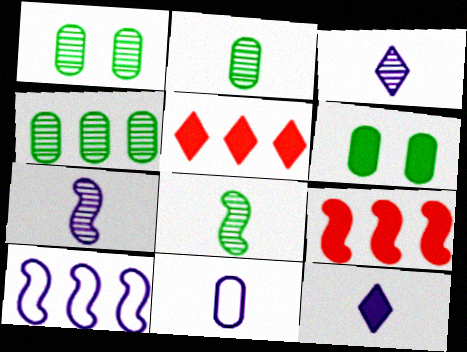[[1, 2, 4], 
[4, 5, 10], 
[6, 9, 12], 
[7, 11, 12]]